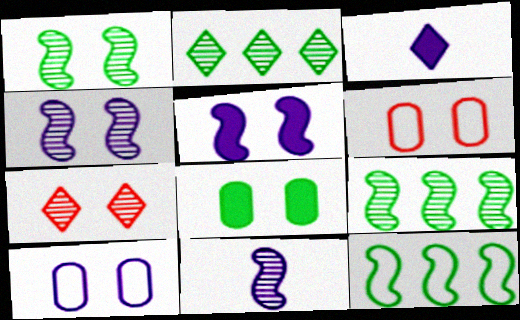[[3, 6, 9]]